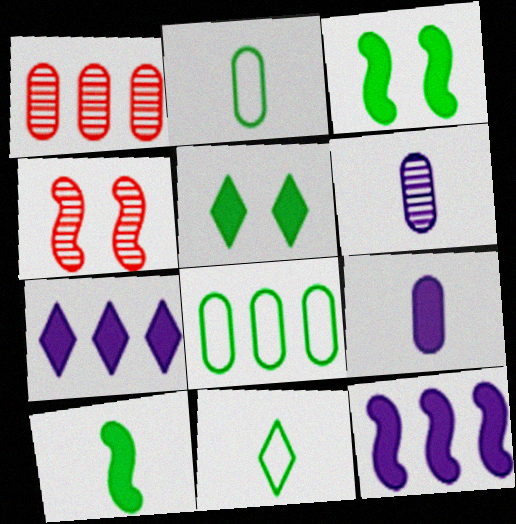[[2, 4, 7]]